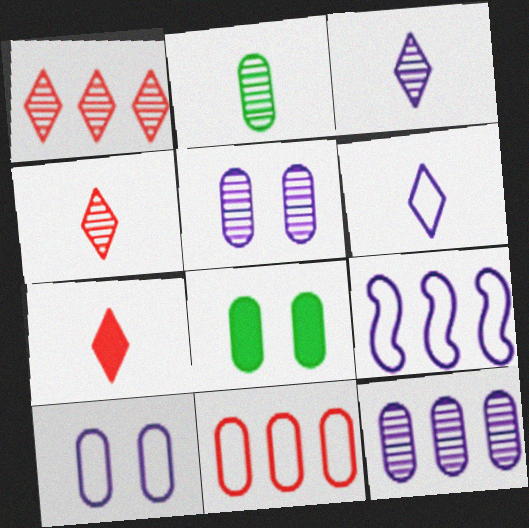[[4, 8, 9], 
[6, 9, 10]]